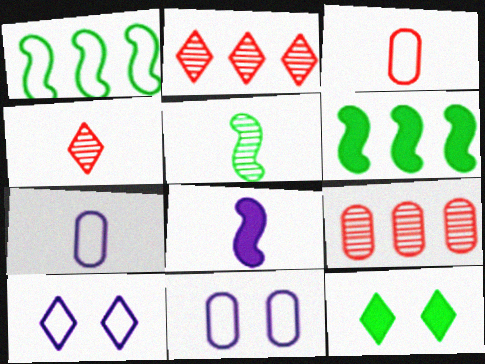[[1, 3, 10], 
[4, 6, 11]]